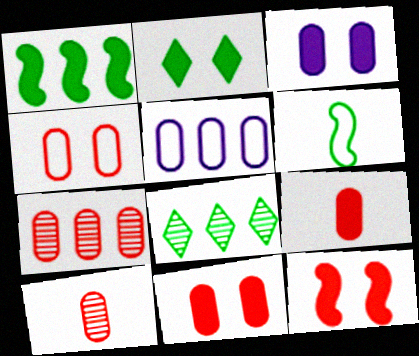[[2, 3, 12], 
[4, 7, 9]]